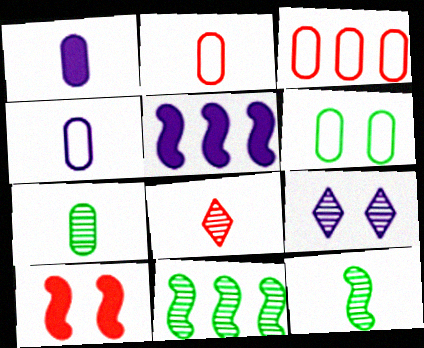[[1, 2, 7], 
[3, 4, 6], 
[3, 8, 10], 
[4, 5, 9], 
[5, 6, 8], 
[6, 9, 10]]